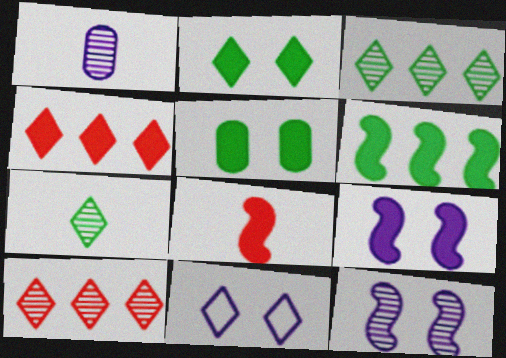[[4, 7, 11], 
[6, 8, 9]]